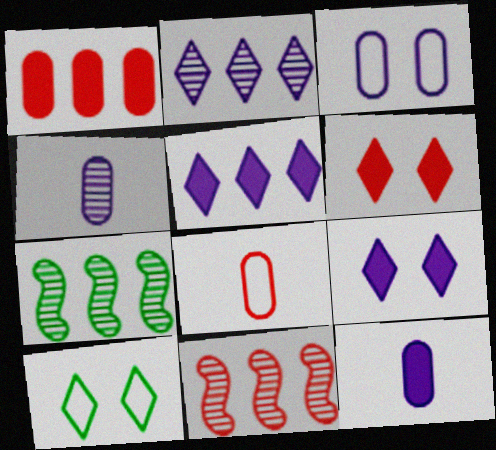[[6, 8, 11], 
[7, 8, 9], 
[10, 11, 12]]